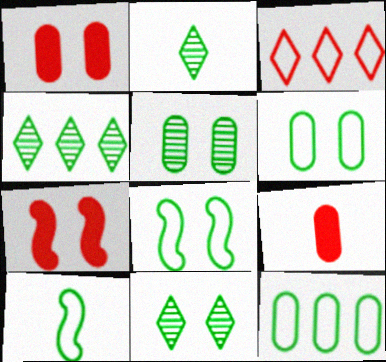[[2, 4, 11]]